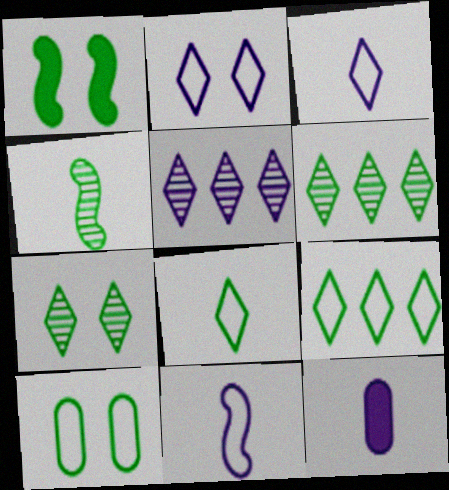[[1, 7, 10]]